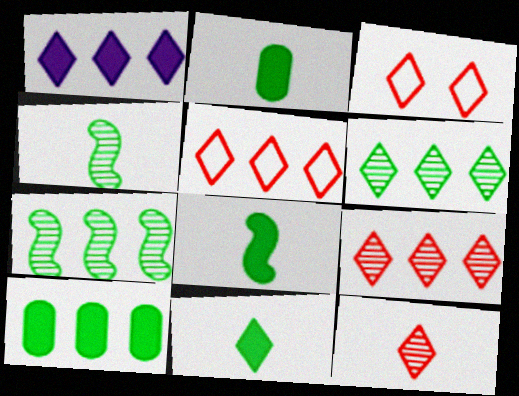[[1, 5, 6], 
[2, 8, 11]]